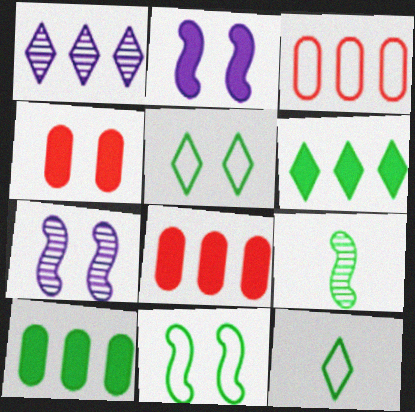[[4, 5, 7], 
[5, 9, 10], 
[7, 8, 12]]